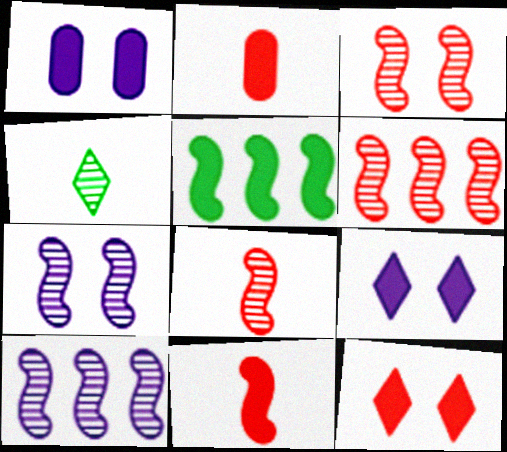[[2, 5, 9], 
[3, 6, 8]]